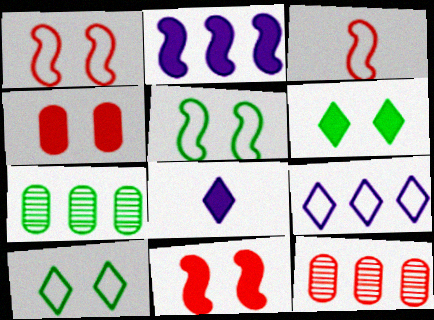[[1, 7, 8], 
[5, 8, 12]]